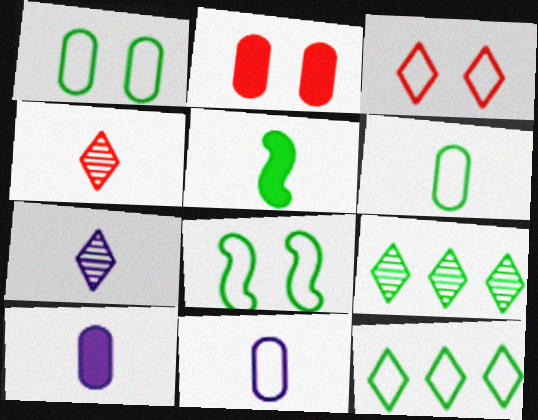[[1, 5, 9], 
[4, 5, 11], 
[6, 8, 12]]